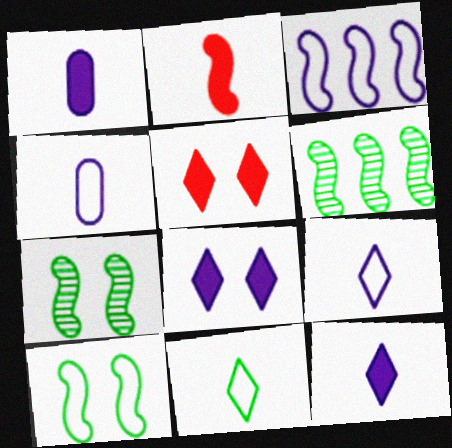[[2, 3, 7], 
[4, 5, 6]]